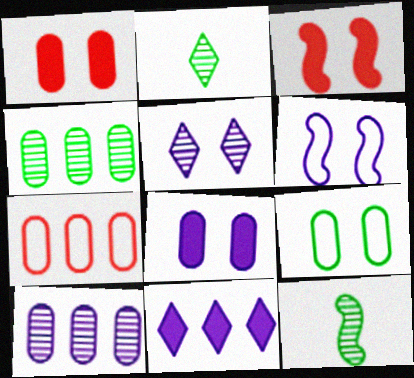[[3, 5, 9], 
[5, 6, 8]]